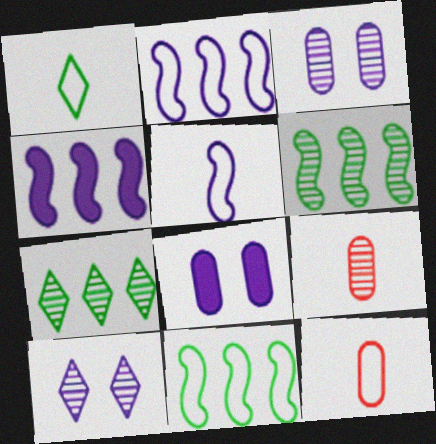[[1, 5, 12], 
[6, 9, 10]]